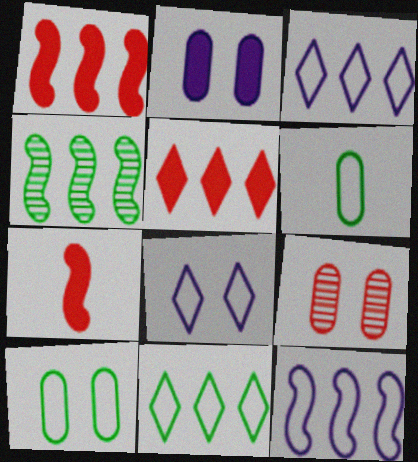[[1, 4, 12], 
[2, 9, 10]]